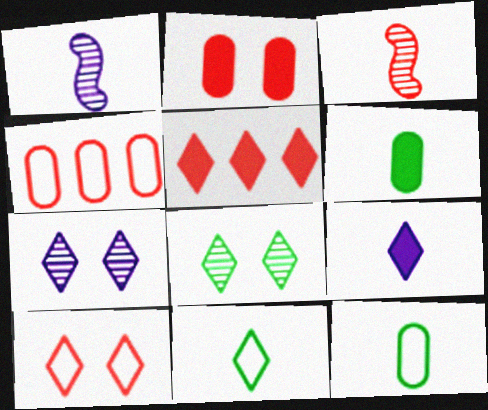[[3, 9, 12], 
[5, 7, 11]]